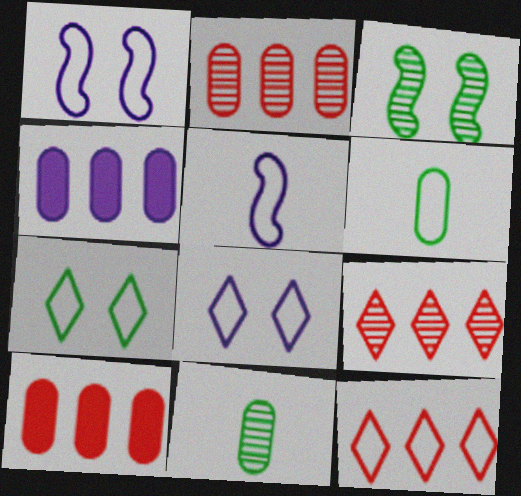[[1, 6, 12]]